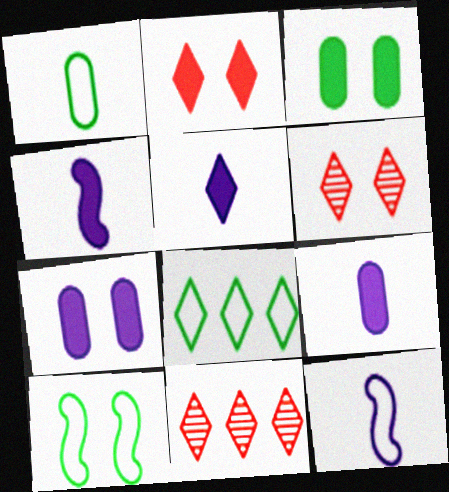[[1, 8, 10], 
[3, 11, 12], 
[4, 5, 9], 
[5, 6, 8], 
[6, 7, 10], 
[9, 10, 11]]